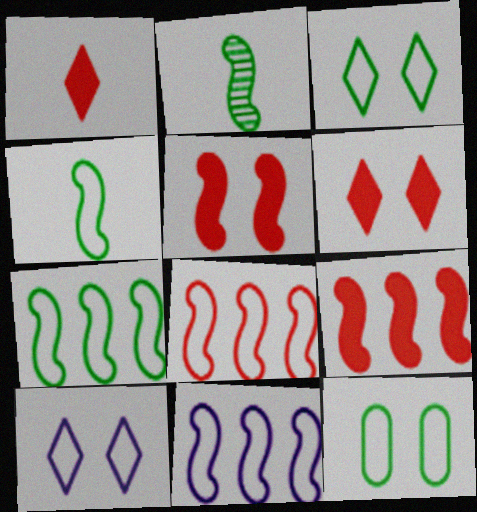[[2, 5, 11], 
[7, 8, 11]]